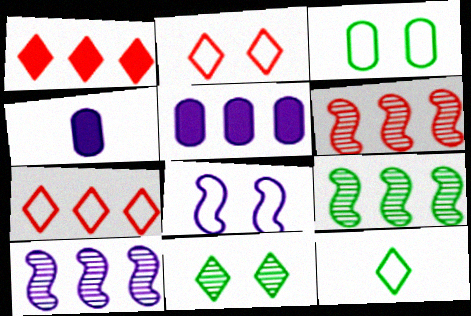[[2, 3, 8], 
[2, 4, 9], 
[5, 7, 9], 
[6, 9, 10]]